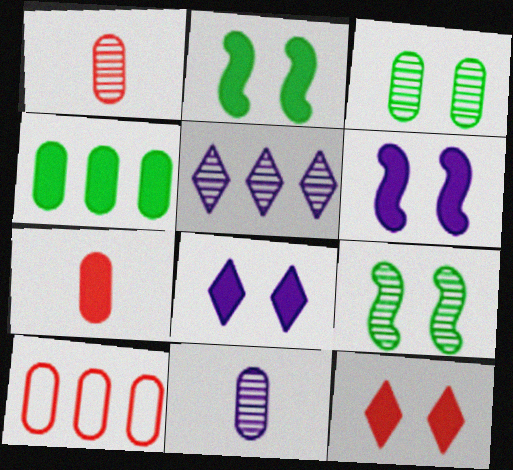[[1, 5, 9]]